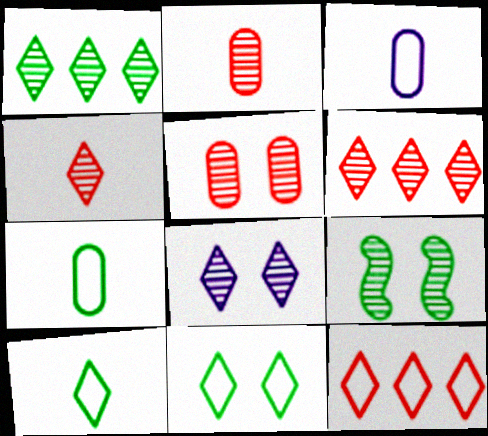[[1, 4, 8], 
[5, 8, 9]]